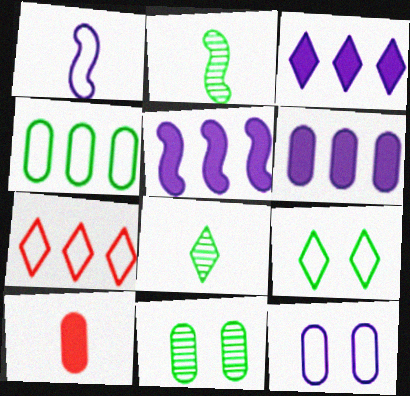[[1, 8, 10], 
[3, 5, 6]]